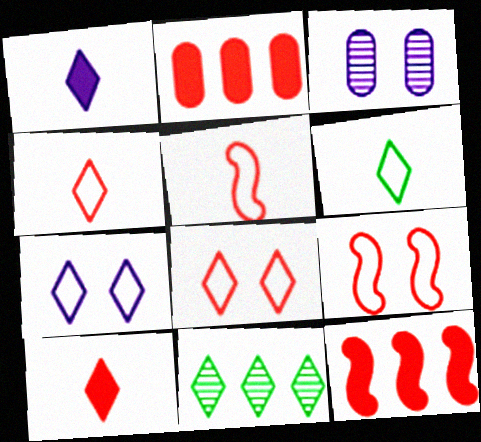[[1, 8, 11], 
[3, 6, 12], 
[7, 10, 11]]